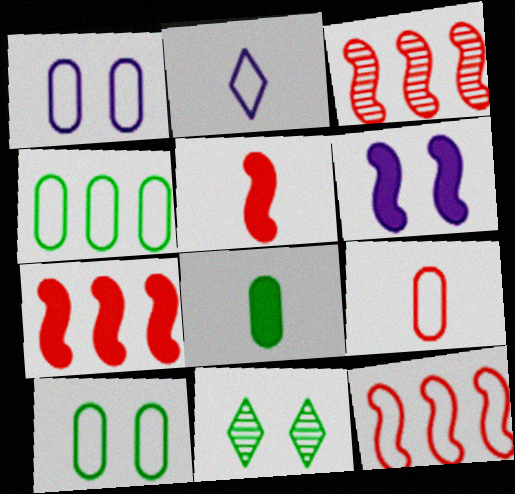[[1, 4, 9], 
[2, 10, 12], 
[3, 7, 12]]